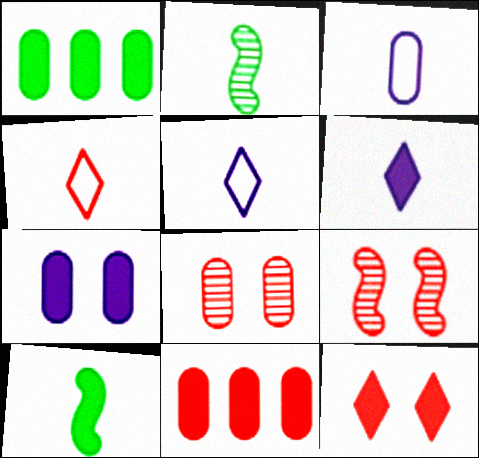[[1, 3, 8], 
[1, 5, 9], 
[4, 9, 11]]